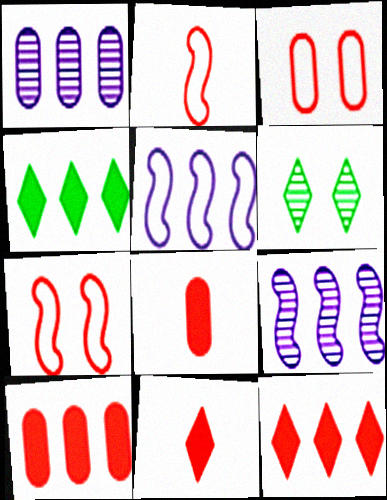[[5, 6, 8]]